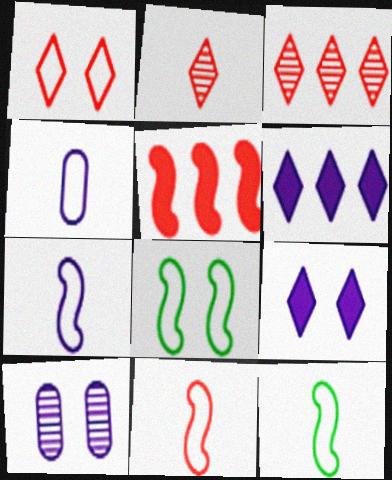[[6, 7, 10], 
[7, 11, 12]]